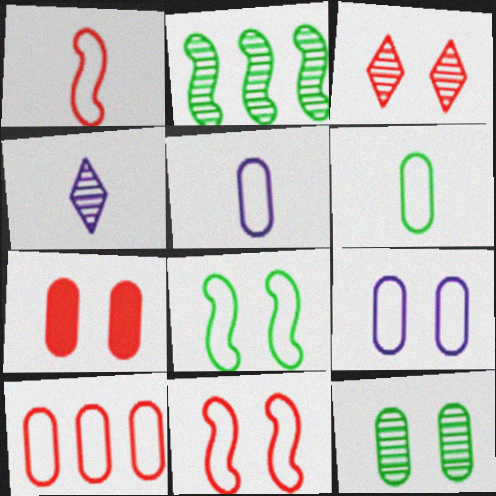[[3, 7, 11], 
[6, 9, 10], 
[7, 9, 12]]